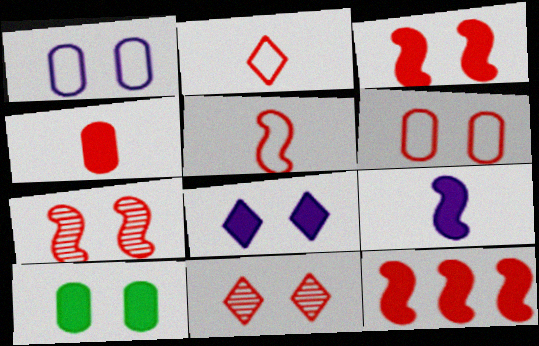[[3, 6, 11], 
[3, 8, 10], 
[5, 7, 12]]